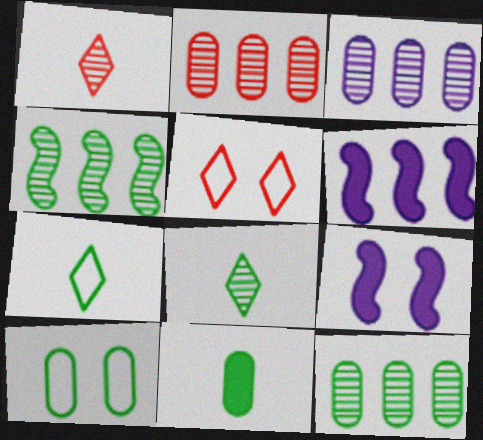[[1, 6, 10], 
[2, 3, 12], 
[2, 7, 9], 
[10, 11, 12]]